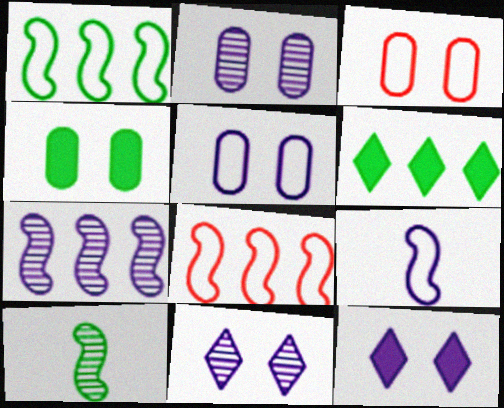[[2, 3, 4]]